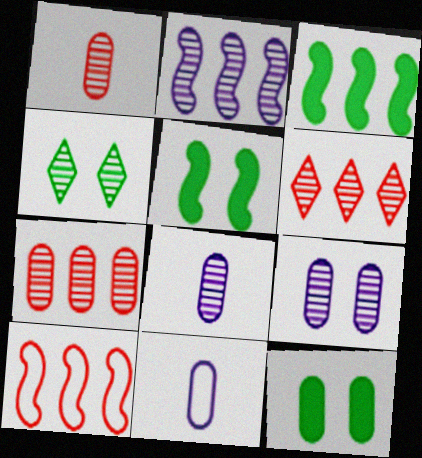[[1, 2, 4], 
[2, 3, 10], 
[5, 6, 11], 
[7, 11, 12]]